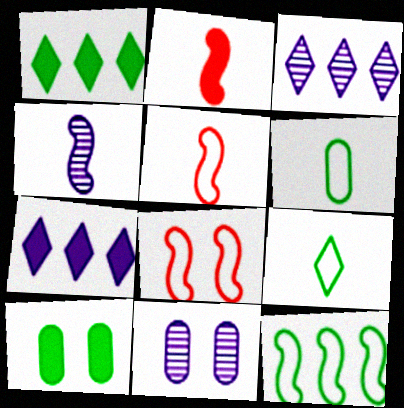[[1, 5, 11], 
[2, 7, 10], 
[3, 4, 11], 
[3, 5, 10]]